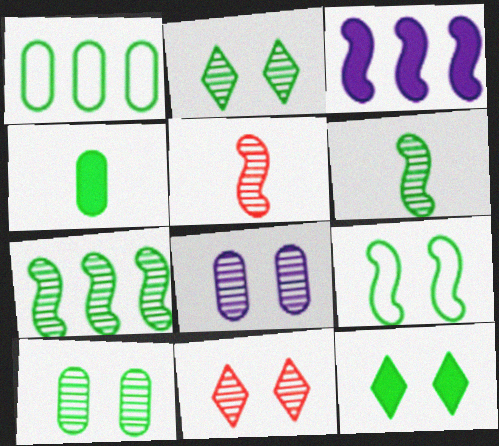[[1, 4, 10], 
[1, 6, 12], 
[3, 5, 9], 
[9, 10, 12]]